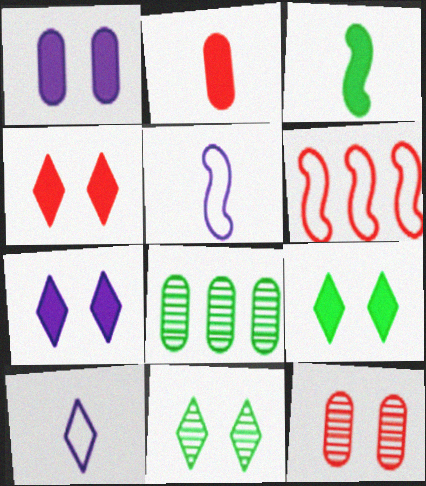[[4, 5, 8], 
[4, 7, 9]]